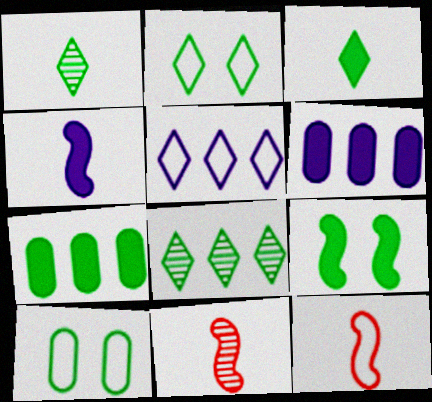[[2, 3, 8], 
[2, 6, 11], 
[3, 7, 9], 
[5, 10, 12]]